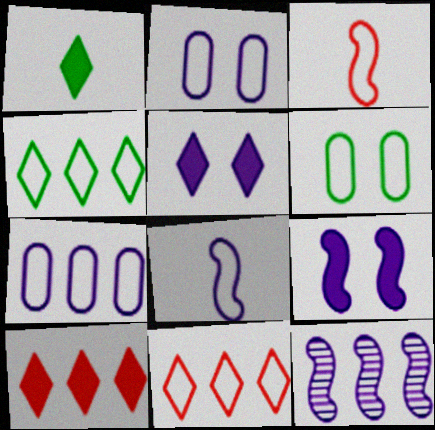[[1, 5, 10], 
[2, 3, 4], 
[6, 8, 11], 
[8, 9, 12]]